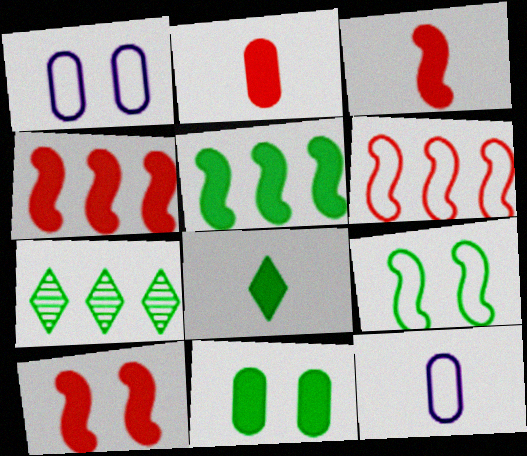[[1, 3, 7], 
[3, 4, 10], 
[5, 8, 11], 
[7, 10, 12]]